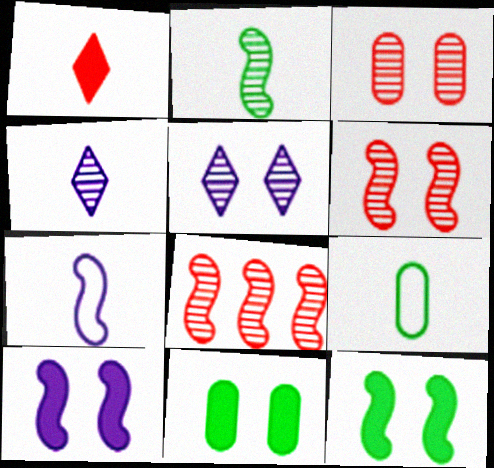[[7, 8, 12]]